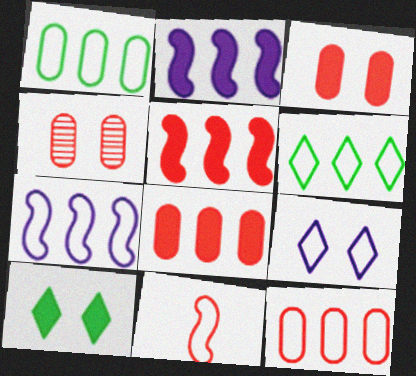[[1, 9, 11], 
[6, 7, 12]]